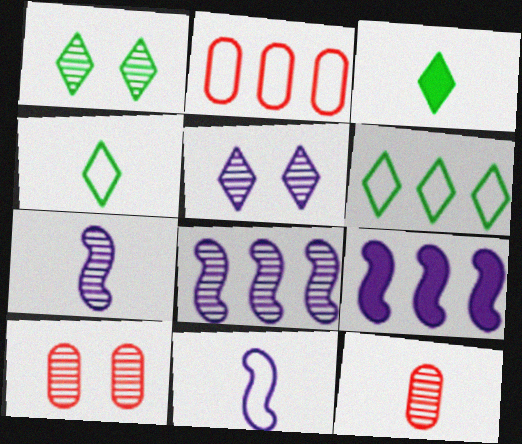[[1, 3, 6], 
[1, 8, 12], 
[3, 11, 12], 
[4, 9, 10]]